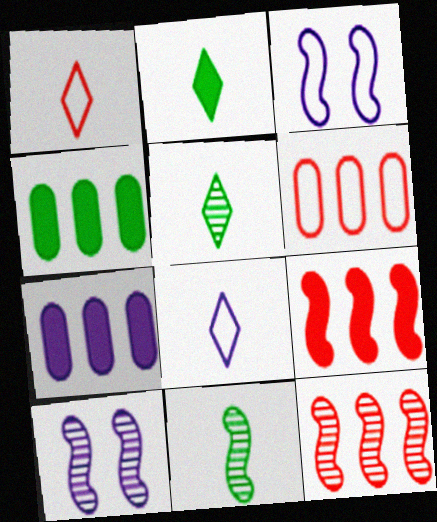[[1, 4, 10], 
[2, 6, 10], 
[3, 9, 11], 
[7, 8, 10], 
[10, 11, 12]]